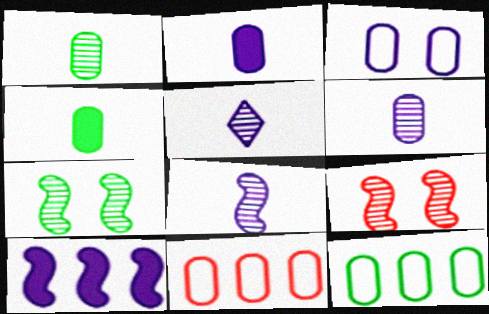[[3, 5, 10], 
[5, 6, 8]]